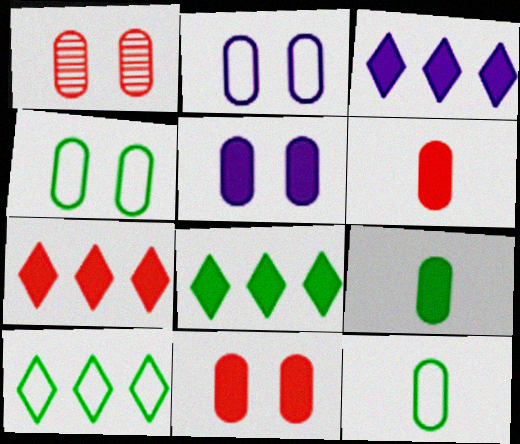[[1, 4, 5], 
[3, 7, 8]]